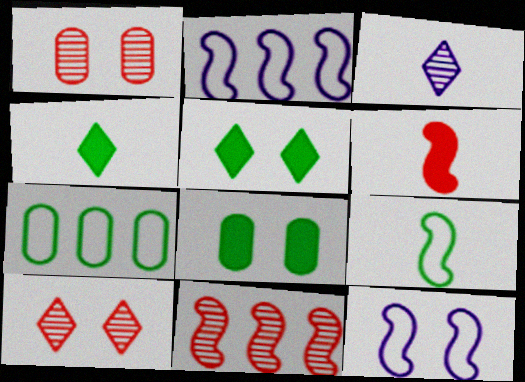[[1, 2, 4], 
[1, 5, 12], 
[8, 10, 12]]